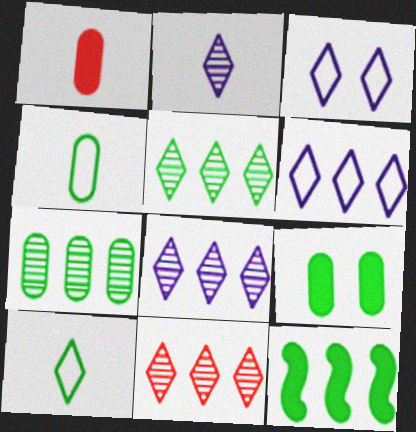[[4, 7, 9], 
[5, 8, 11]]